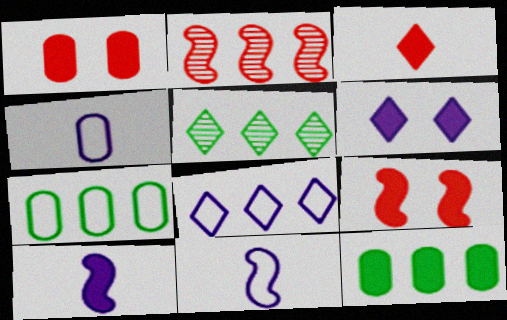[[1, 5, 11], 
[2, 8, 12], 
[4, 5, 9]]